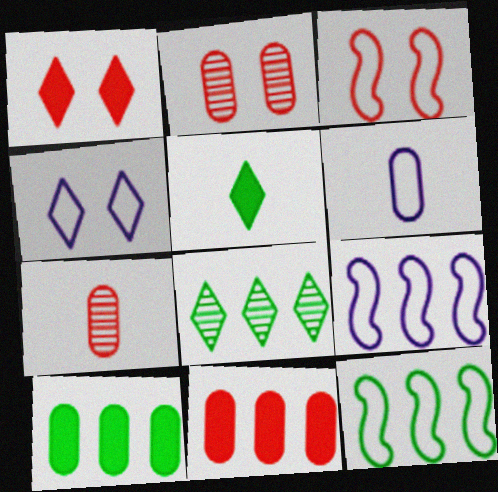[[1, 2, 3], 
[2, 5, 9], 
[2, 6, 10], 
[4, 6, 9], 
[8, 9, 11], 
[8, 10, 12]]